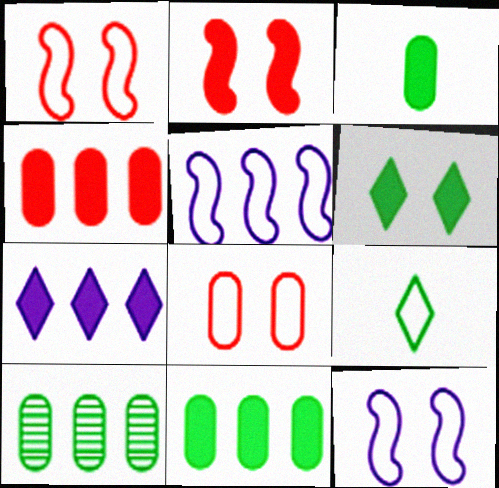[[2, 3, 7], 
[5, 8, 9]]